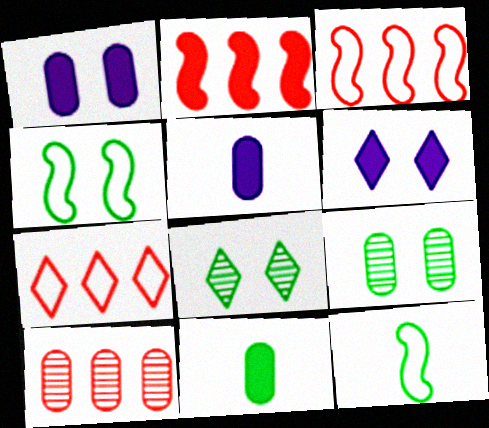[[2, 6, 11], 
[2, 7, 10], 
[3, 5, 8], 
[6, 10, 12]]